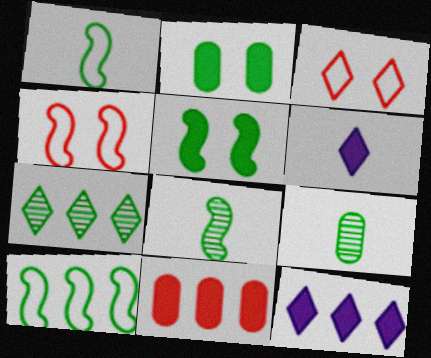[[1, 2, 7], 
[3, 6, 7], 
[4, 9, 12], 
[5, 6, 11], 
[5, 8, 10]]